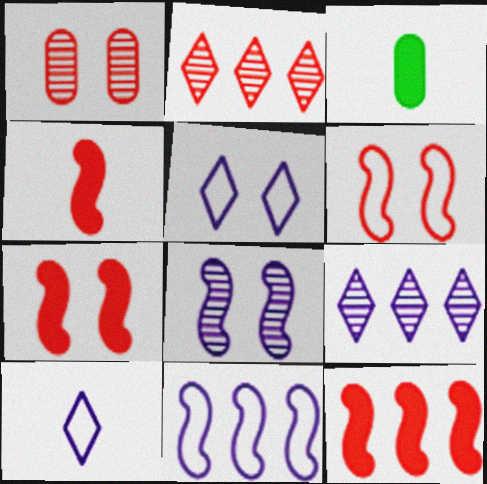[[3, 6, 9], 
[4, 7, 12]]